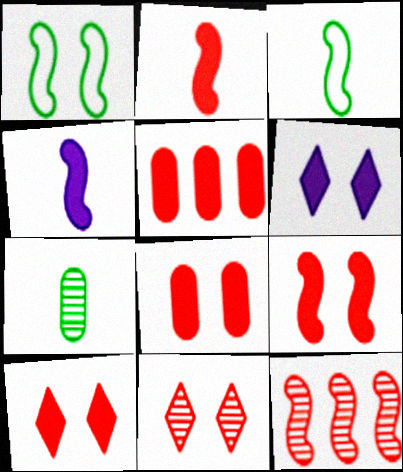[[1, 4, 12], 
[2, 5, 10], 
[8, 9, 10]]